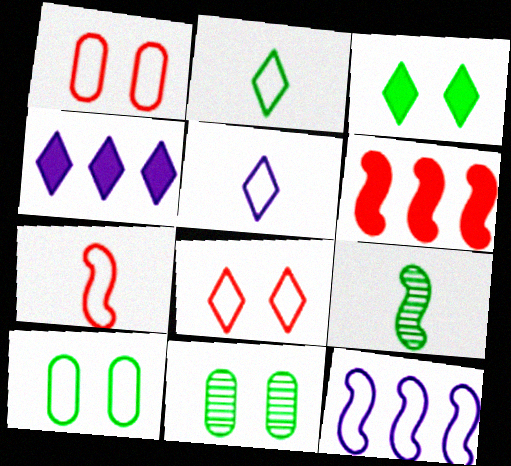[[1, 2, 12], 
[1, 4, 9], 
[4, 7, 11], 
[5, 6, 11]]